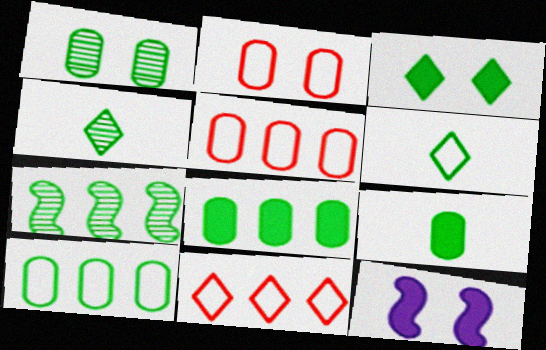[[1, 4, 7], 
[1, 9, 10], 
[4, 5, 12]]